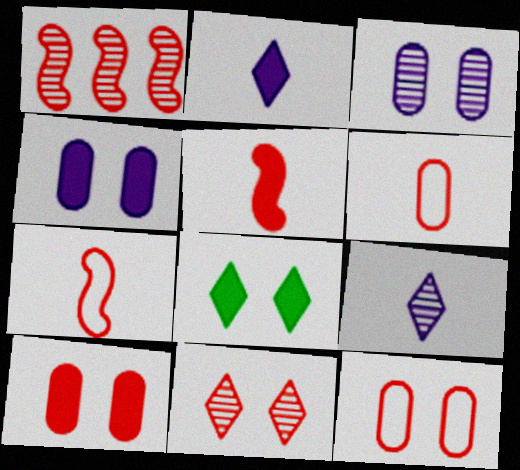[]